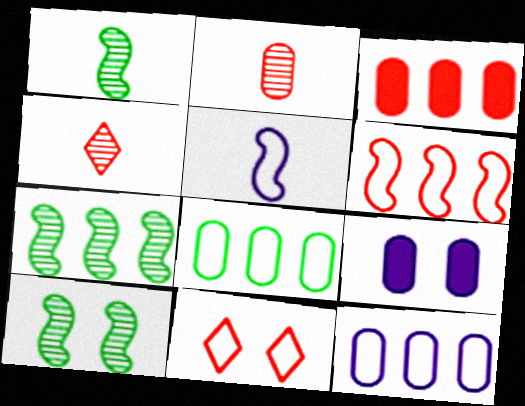[[1, 7, 10], 
[2, 8, 9], 
[5, 8, 11], 
[9, 10, 11]]